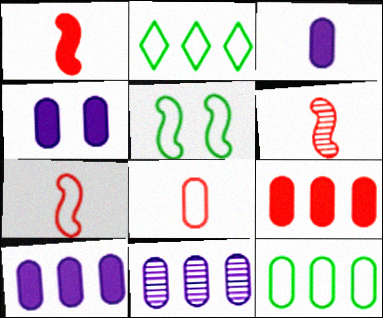[[1, 6, 7], 
[2, 4, 6], 
[3, 4, 10], 
[9, 11, 12]]